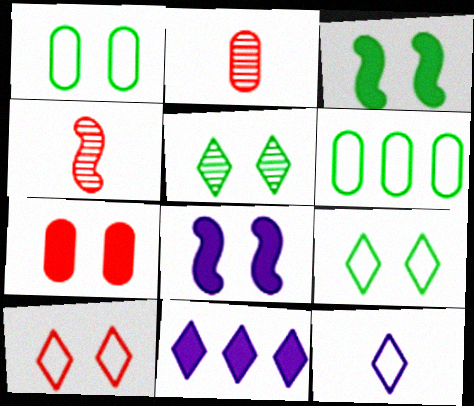[[1, 3, 5], 
[1, 4, 11]]